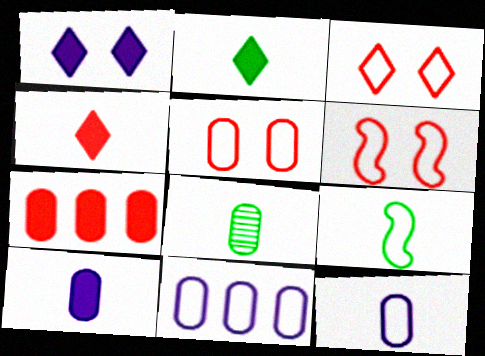[[2, 8, 9], 
[3, 5, 6], 
[3, 9, 11]]